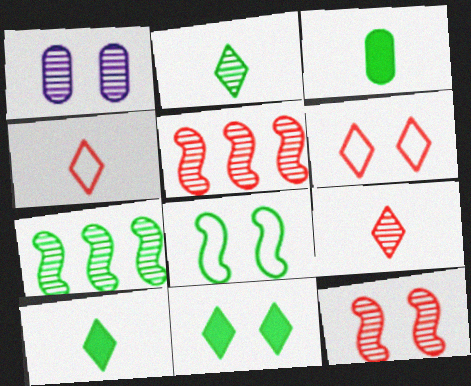[[1, 2, 5], 
[1, 7, 9]]